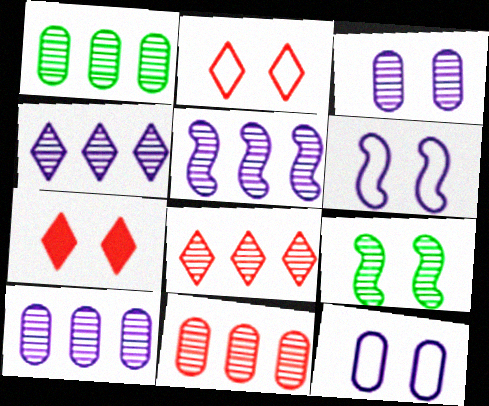[[1, 5, 8], 
[1, 10, 11], 
[4, 5, 10], 
[7, 9, 12]]